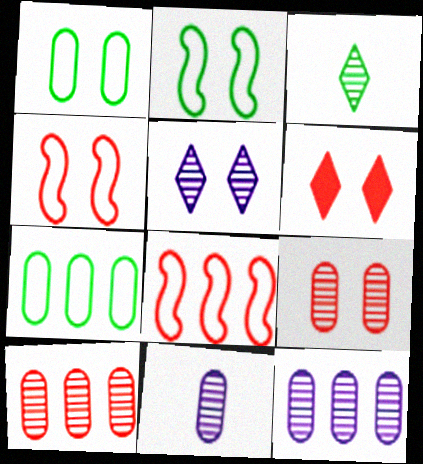[[4, 6, 9]]